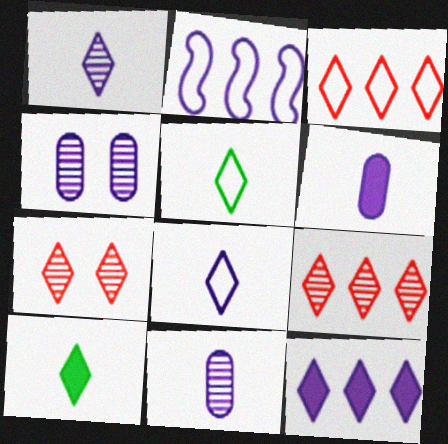[[5, 7, 12]]